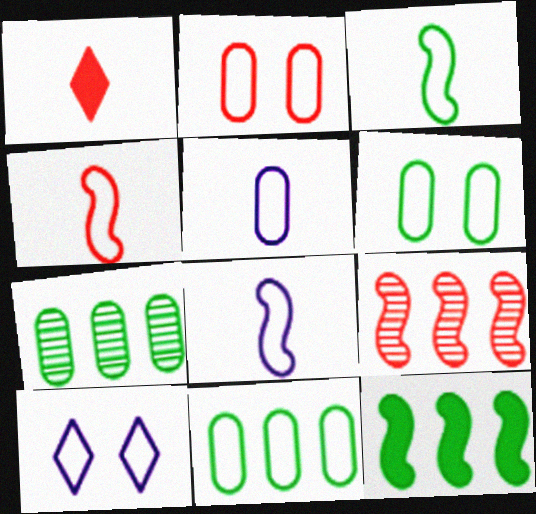[[1, 2, 9], 
[2, 5, 11], 
[3, 4, 8], 
[4, 10, 11]]